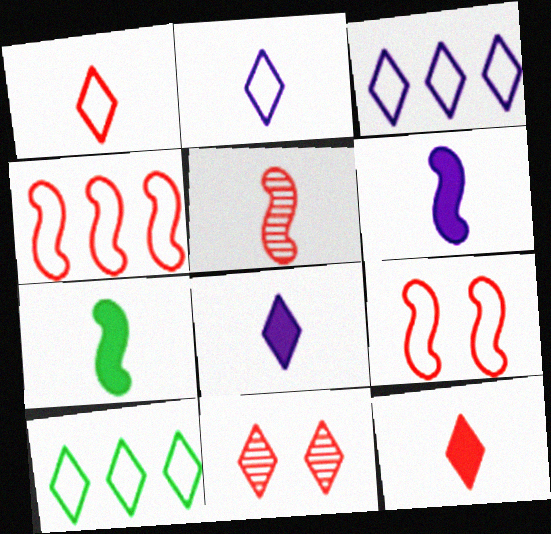[[8, 10, 11]]